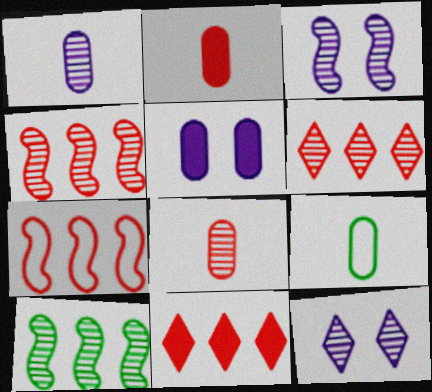[[1, 2, 9], 
[3, 9, 11], 
[8, 10, 12]]